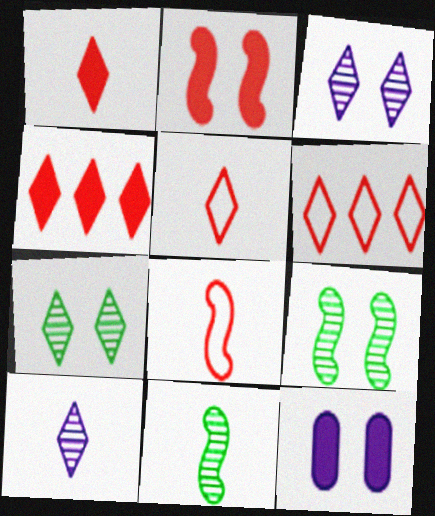[[6, 11, 12]]